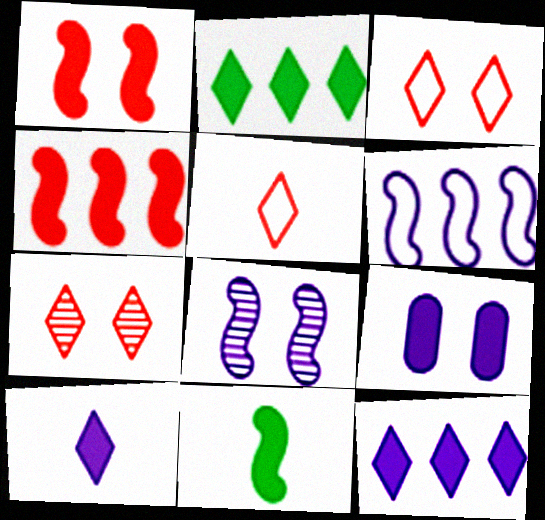[]